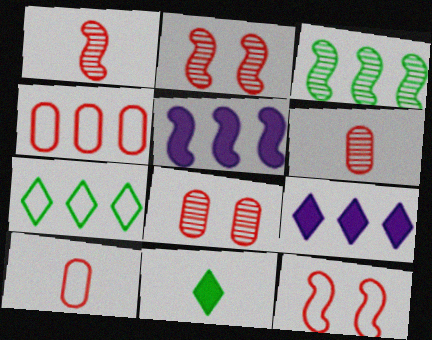[[3, 4, 9]]